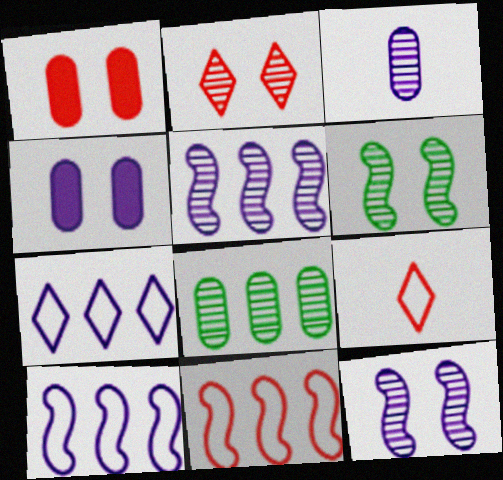[]